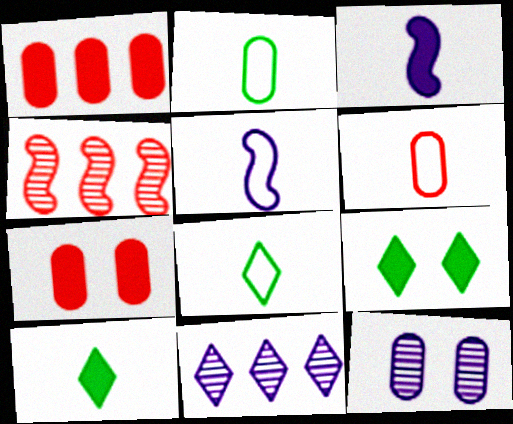[[1, 2, 12], 
[1, 3, 9], 
[5, 6, 8]]